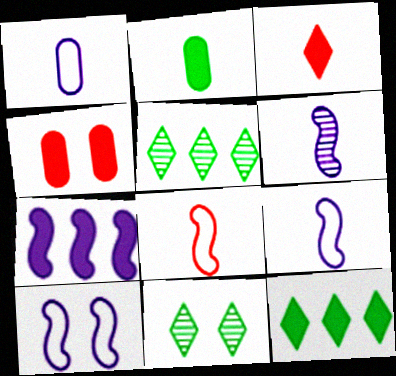[[4, 5, 9], 
[4, 10, 11], 
[6, 7, 10]]